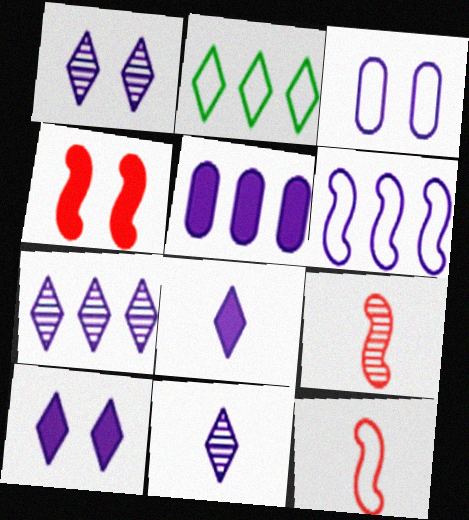[[1, 7, 11], 
[2, 3, 12], 
[5, 6, 7]]